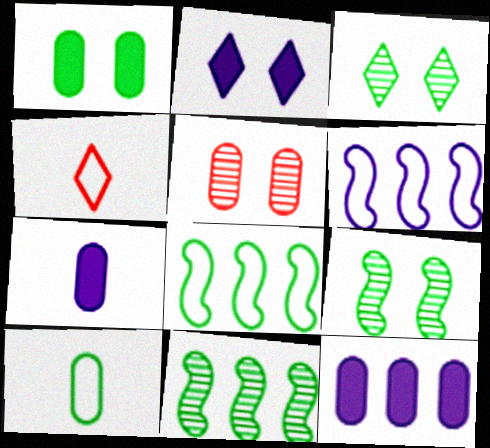[[4, 9, 12], 
[5, 10, 12]]